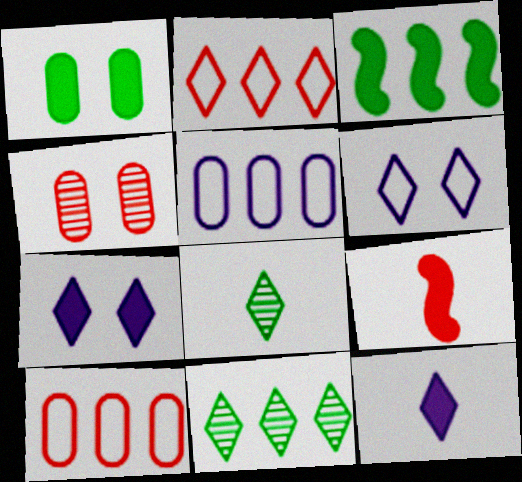[[2, 4, 9], 
[2, 7, 8]]